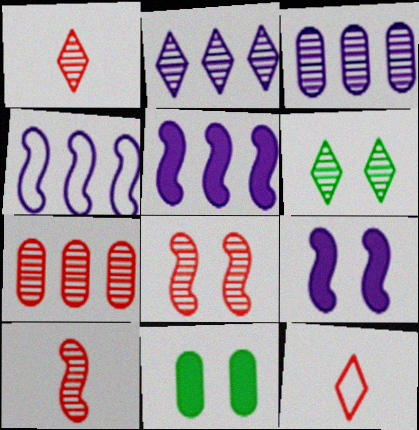[[1, 2, 6], 
[1, 4, 11], 
[1, 7, 8], 
[3, 6, 10]]